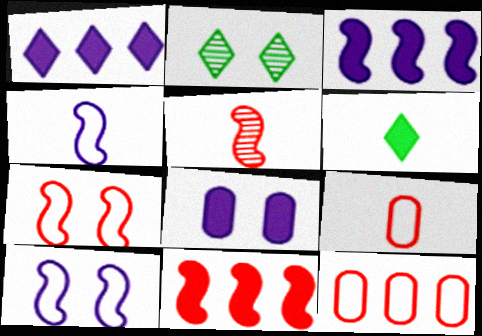[[2, 3, 9], 
[2, 7, 8], 
[5, 7, 11], 
[6, 8, 11]]